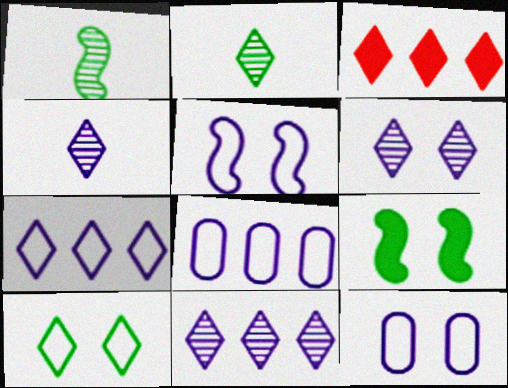[[1, 3, 12], 
[3, 4, 10], 
[4, 6, 11]]